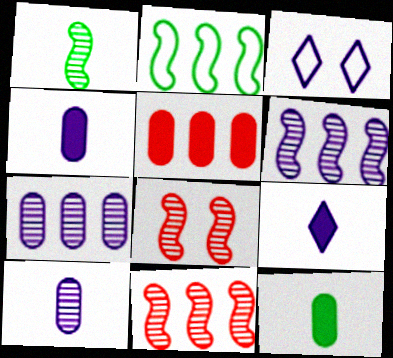[[1, 3, 5], 
[1, 6, 8], 
[3, 4, 6], 
[3, 11, 12]]